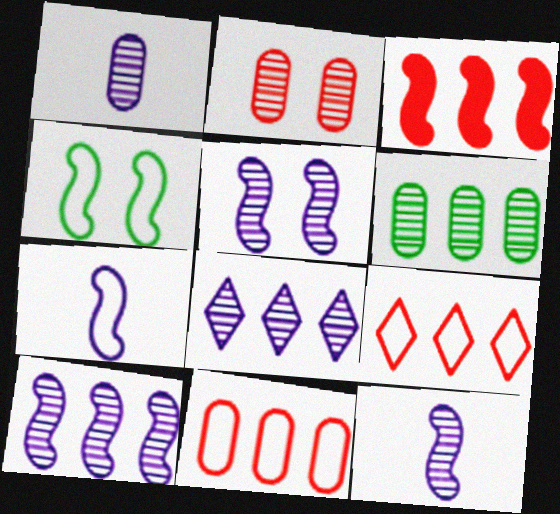[[1, 2, 6], 
[1, 5, 8], 
[3, 4, 12], 
[5, 10, 12]]